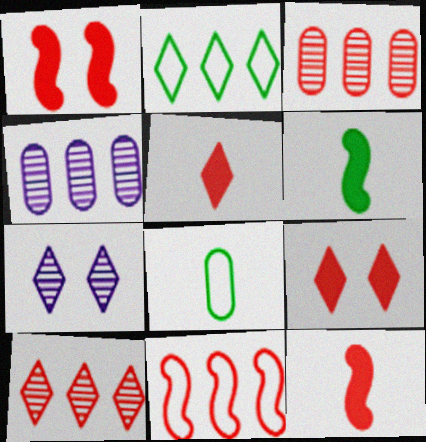[[2, 5, 7]]